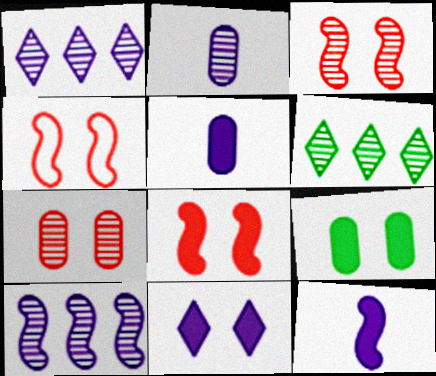[[2, 3, 6], 
[3, 4, 8], 
[4, 5, 6], 
[8, 9, 11]]